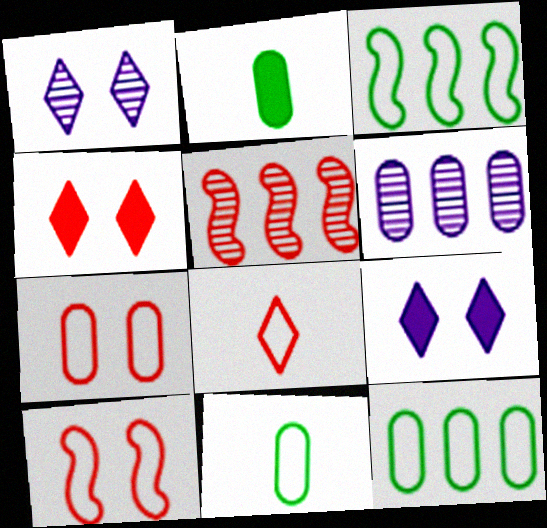[[2, 6, 7], 
[5, 9, 11]]